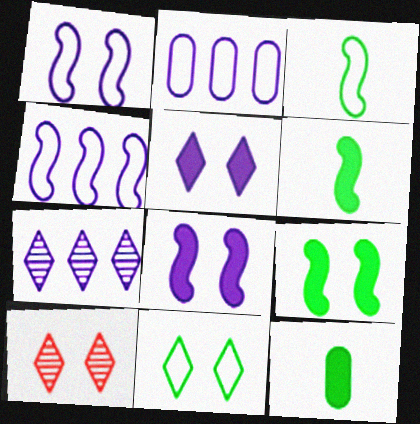[[2, 6, 10], 
[4, 10, 12], 
[5, 10, 11]]